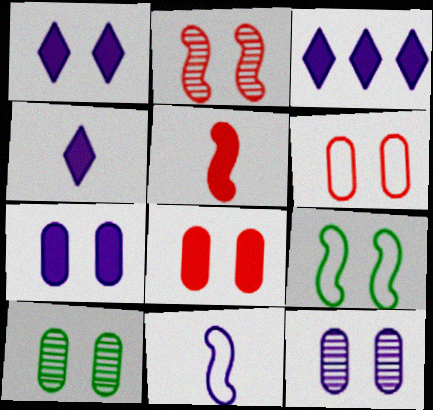[[1, 3, 4], 
[3, 11, 12], 
[6, 7, 10]]